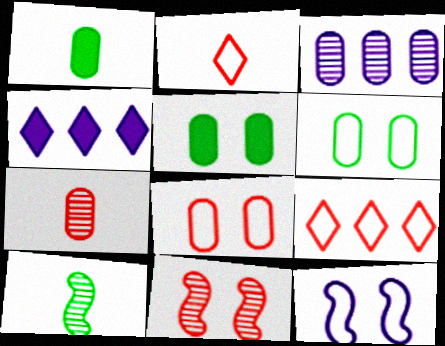[[1, 3, 8], 
[4, 8, 10]]